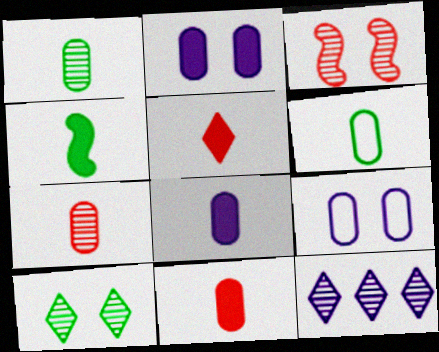[[1, 3, 12], 
[4, 5, 8], 
[6, 7, 8]]